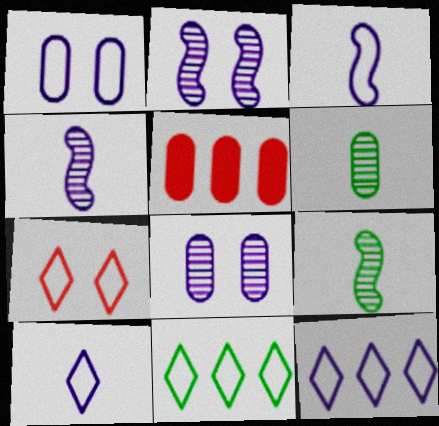[[1, 3, 12], 
[1, 5, 6], 
[7, 10, 11]]